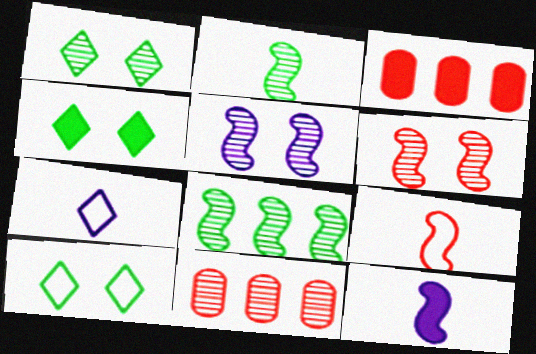[[1, 4, 10], 
[2, 9, 12], 
[3, 4, 12], 
[10, 11, 12]]